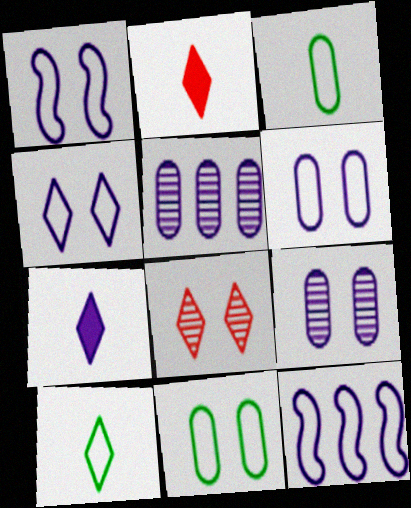[[1, 4, 6], 
[1, 5, 7], 
[7, 9, 12]]